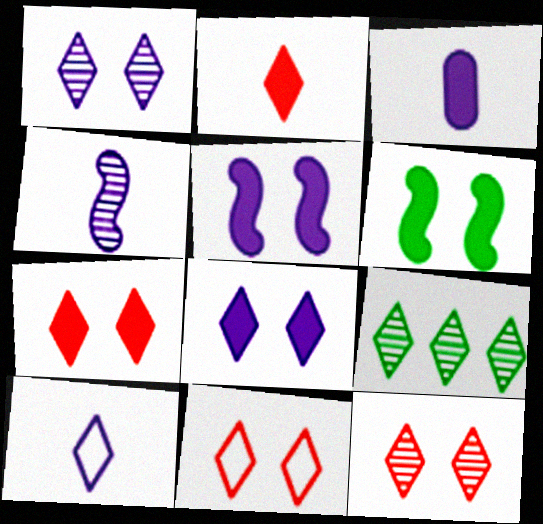[[3, 4, 10], 
[7, 9, 10], 
[7, 11, 12]]